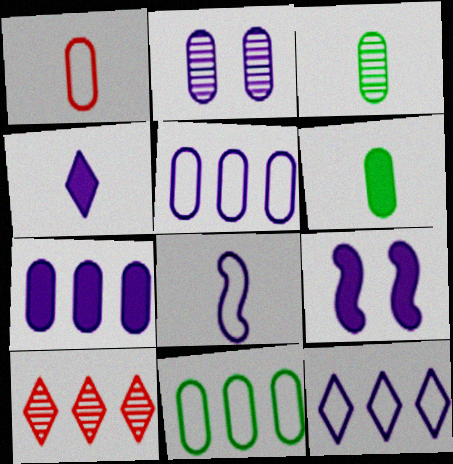[[4, 7, 9]]